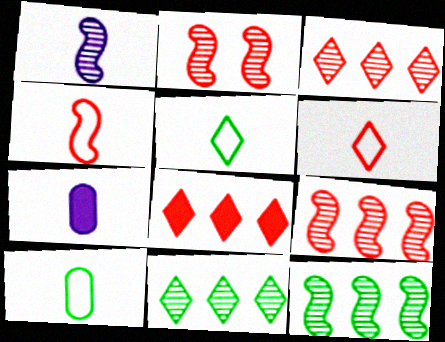[[1, 2, 12]]